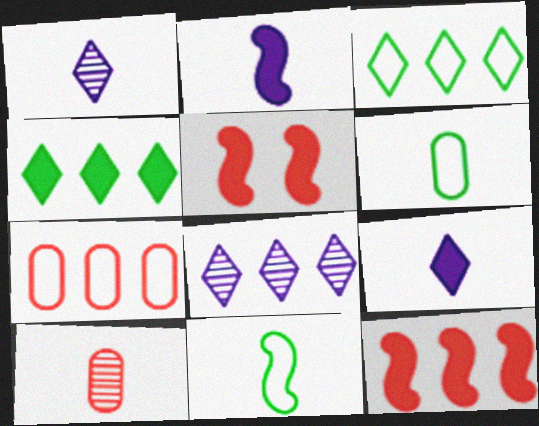[[5, 6, 8], 
[9, 10, 11]]